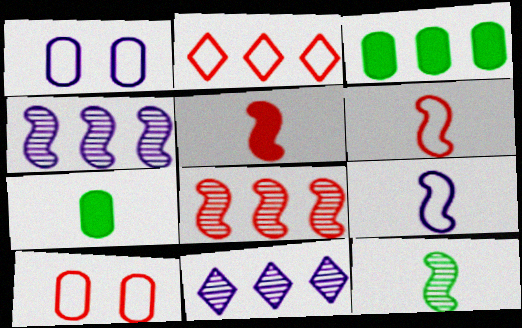[[2, 3, 4], 
[2, 6, 10], 
[5, 9, 12]]